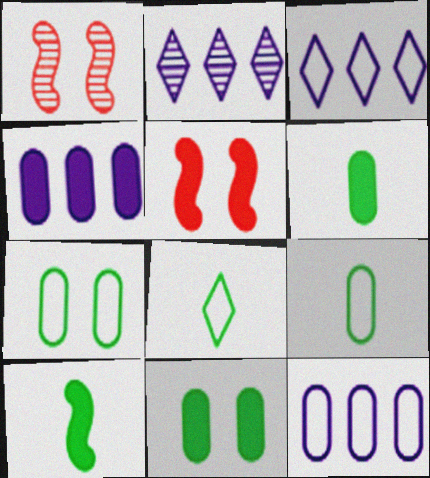[[1, 3, 6], 
[1, 4, 8], 
[2, 5, 9]]